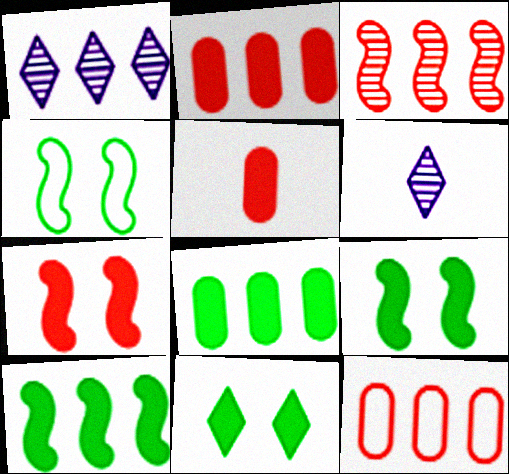[[1, 4, 5], 
[1, 10, 12], 
[2, 4, 6], 
[6, 9, 12]]